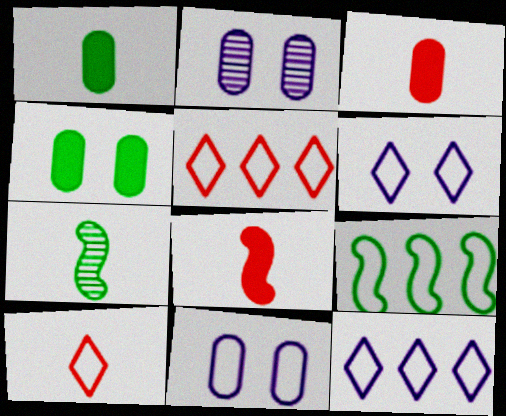[[9, 10, 11]]